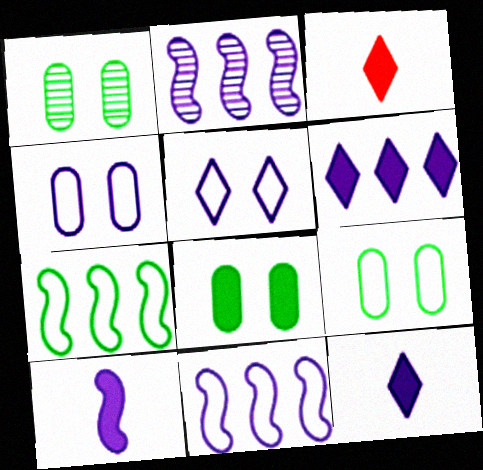[[1, 3, 11], 
[1, 8, 9], 
[2, 3, 9], 
[2, 4, 12]]